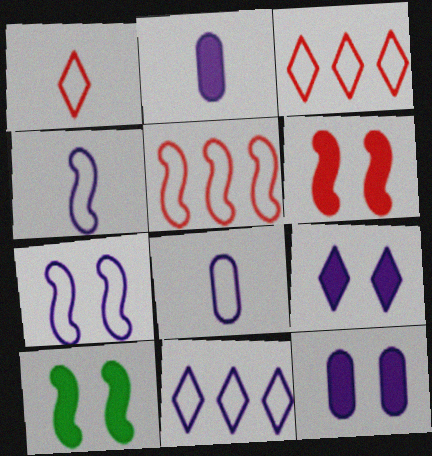[[7, 8, 11]]